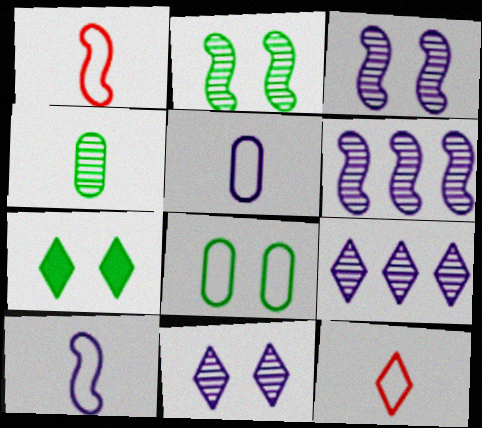[[2, 7, 8], 
[7, 9, 12]]